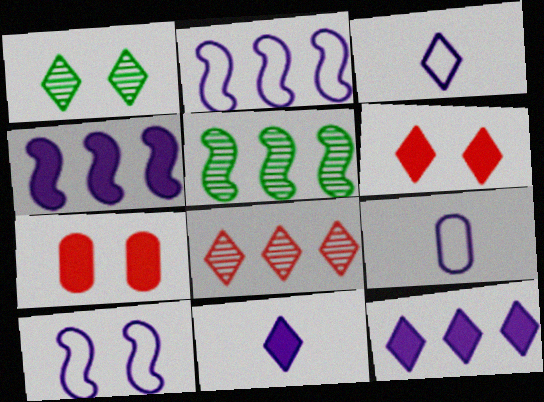[[1, 7, 10], 
[3, 5, 7], 
[5, 6, 9]]